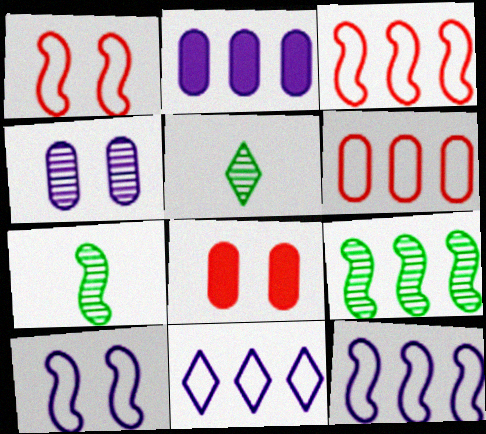[[1, 2, 5], 
[5, 8, 12], 
[7, 8, 11]]